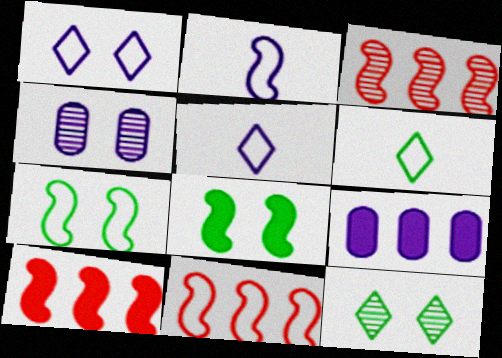[[2, 3, 8], 
[2, 7, 11], 
[3, 10, 11], 
[4, 6, 10]]